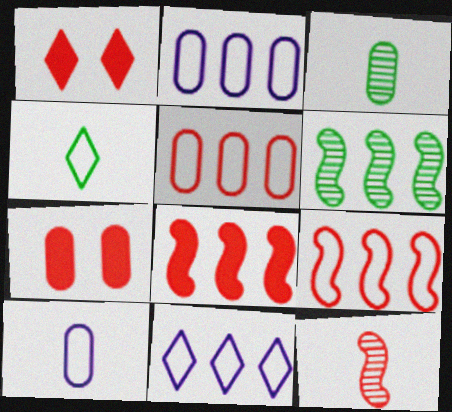[[1, 5, 12], 
[1, 6, 10], 
[2, 3, 7]]